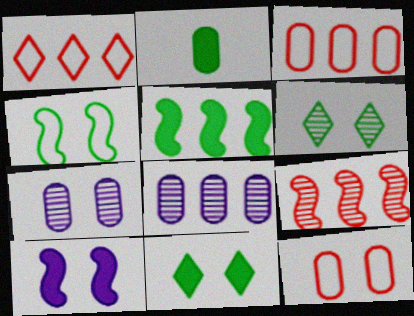[[1, 5, 8], 
[2, 3, 7], 
[2, 5, 11], 
[2, 8, 12], 
[6, 10, 12]]